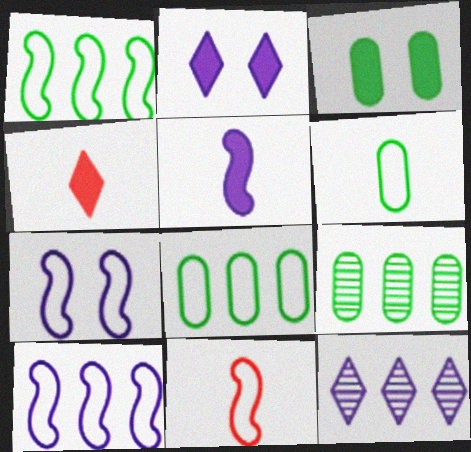[[1, 7, 11], 
[2, 9, 11], 
[3, 6, 9], 
[3, 11, 12], 
[4, 7, 9]]